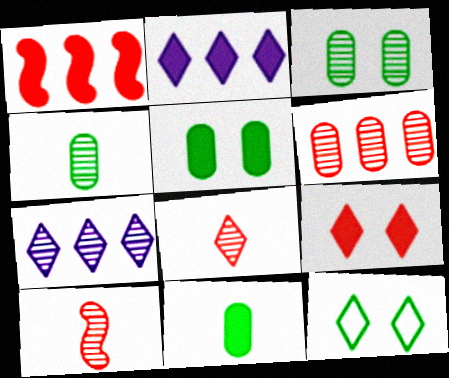[[2, 8, 12], 
[3, 7, 10]]